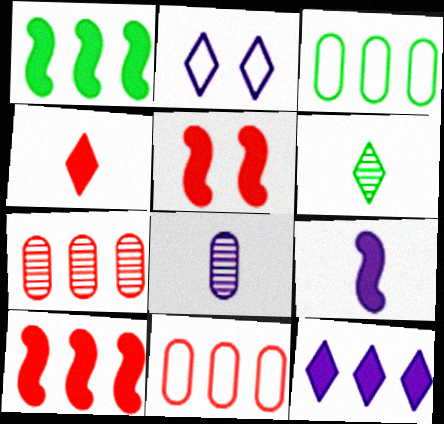[[1, 5, 9]]